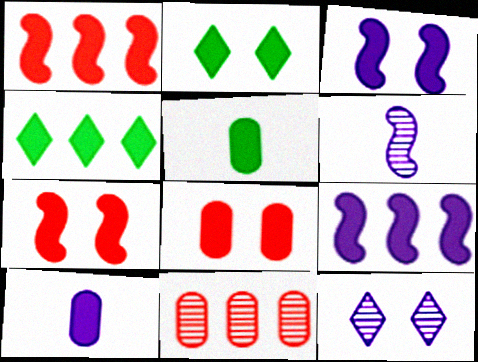[[1, 2, 10], 
[2, 3, 8], 
[4, 7, 10]]